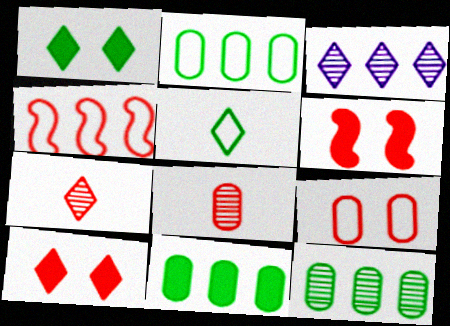[[2, 11, 12], 
[3, 4, 11], 
[3, 5, 10], 
[4, 8, 10]]